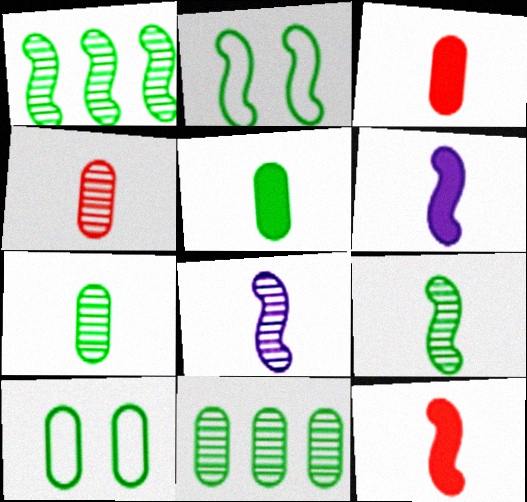[[5, 10, 11]]